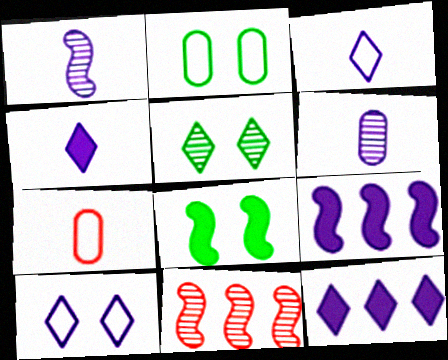[[2, 4, 11], 
[2, 5, 8], 
[5, 6, 11], 
[5, 7, 9], 
[6, 9, 10]]